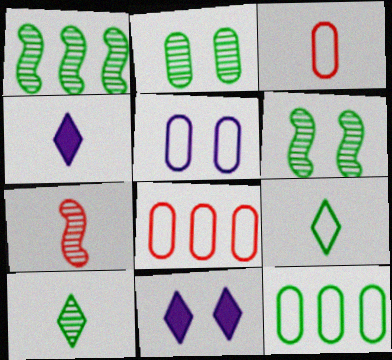[[1, 2, 10], 
[1, 3, 11], 
[3, 5, 12], 
[4, 6, 8], 
[7, 11, 12]]